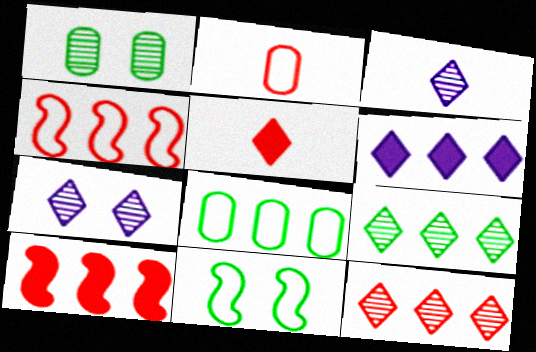[]